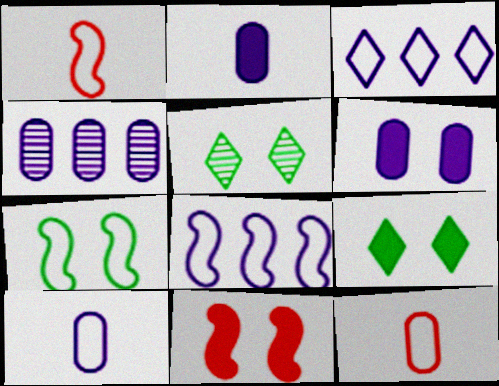[[1, 4, 9], 
[1, 7, 8], 
[3, 7, 12], 
[4, 6, 10], 
[6, 9, 11]]